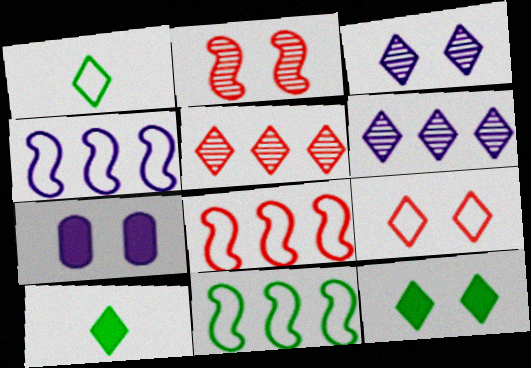[[3, 9, 12], 
[4, 8, 11], 
[6, 9, 10]]